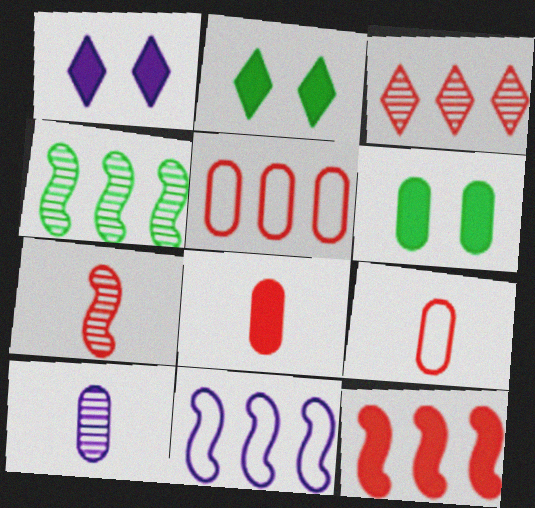[[1, 4, 9], 
[1, 10, 11], 
[3, 5, 12], 
[4, 11, 12], 
[5, 6, 10]]